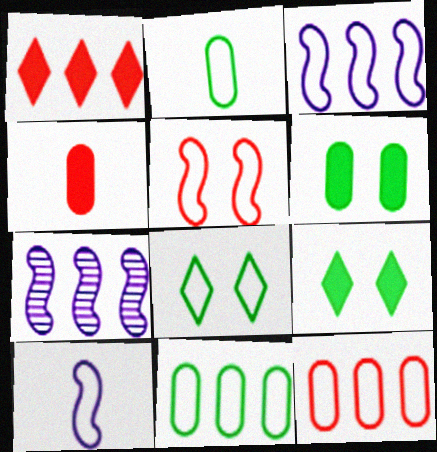[[1, 7, 11], 
[4, 7, 8], 
[8, 10, 12]]